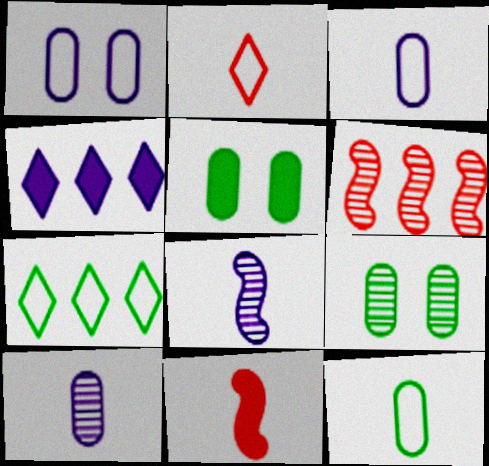[[1, 4, 8], 
[4, 5, 11]]